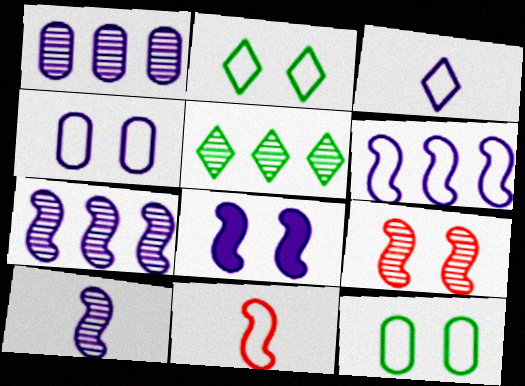[[1, 3, 8], 
[3, 4, 6], 
[6, 8, 10]]